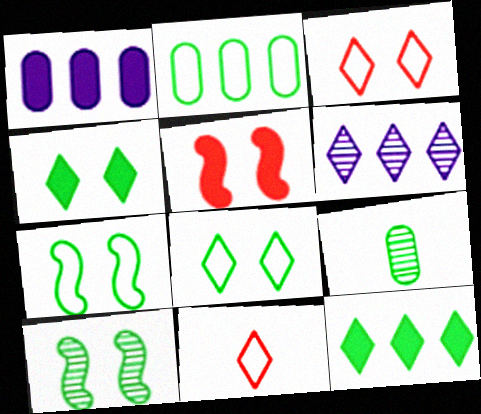[[1, 10, 11], 
[4, 6, 11], 
[7, 9, 12]]